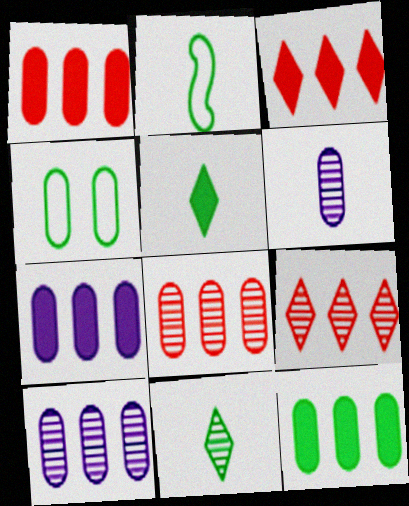[[1, 4, 6], 
[1, 7, 12]]